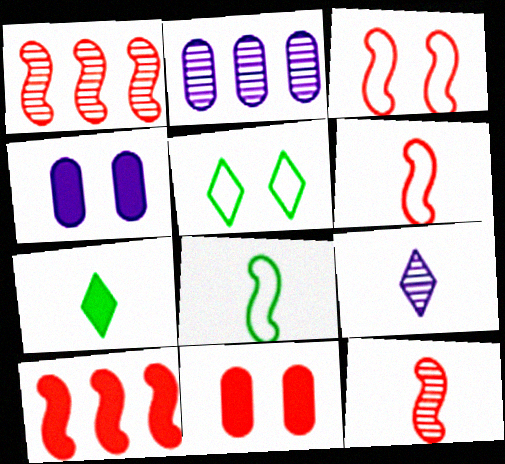[[2, 3, 7], 
[3, 10, 12], 
[4, 7, 10]]